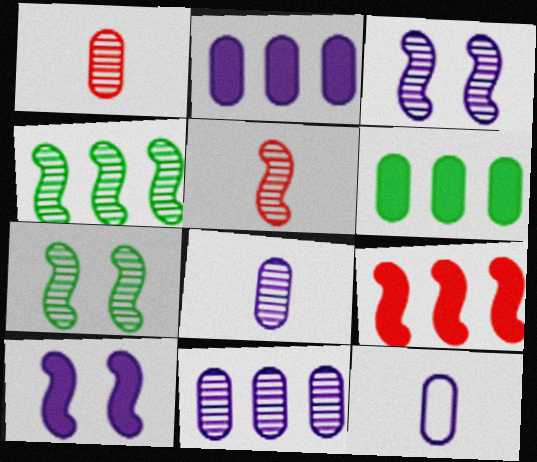[[3, 4, 5]]